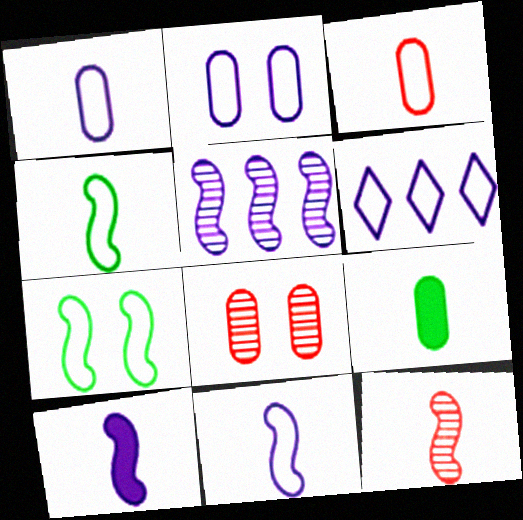[[2, 6, 11], 
[3, 6, 7], 
[4, 10, 12]]